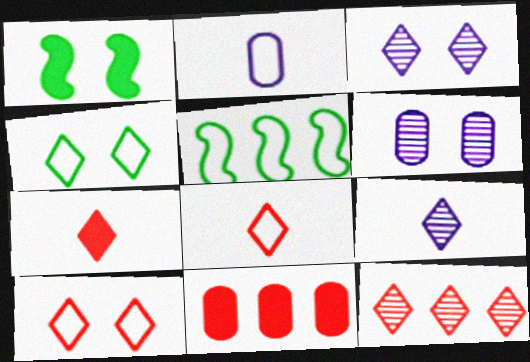[[1, 2, 12], 
[1, 6, 10], 
[2, 5, 10], 
[5, 6, 7], 
[7, 10, 12]]